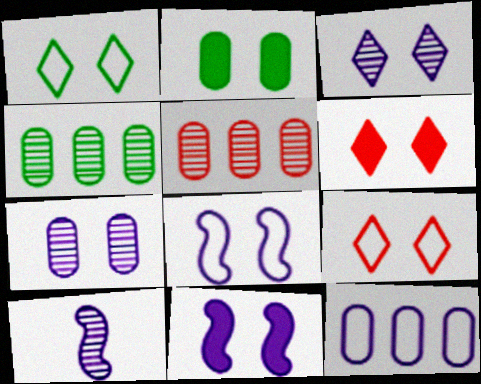[[1, 3, 6], 
[2, 6, 11]]